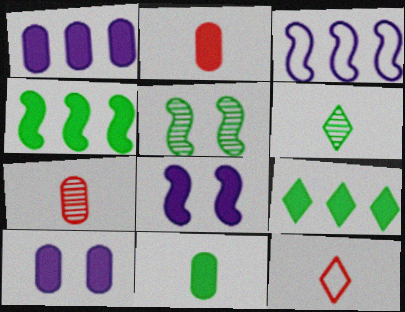[[1, 5, 12], 
[2, 8, 9]]